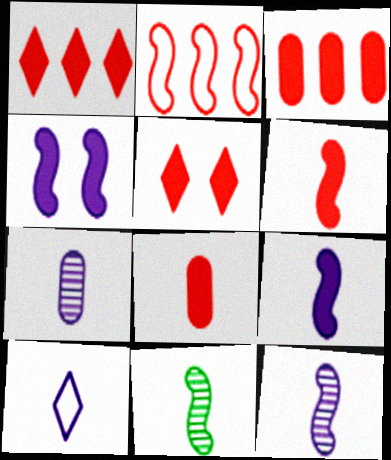[[2, 4, 11], 
[3, 5, 6], 
[7, 9, 10], 
[8, 10, 11]]